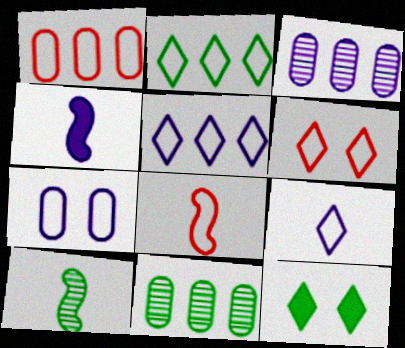[[1, 6, 8], 
[2, 6, 9], 
[2, 7, 8], 
[3, 8, 12], 
[4, 6, 11], 
[4, 8, 10]]